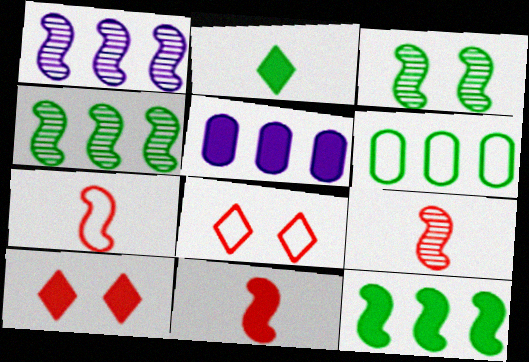[[1, 3, 9], 
[2, 3, 6], 
[7, 9, 11]]